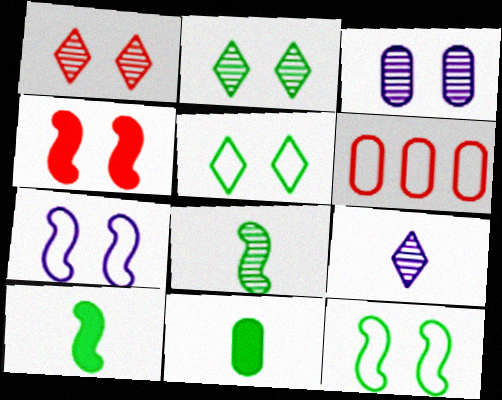[[3, 4, 5], 
[3, 6, 11]]